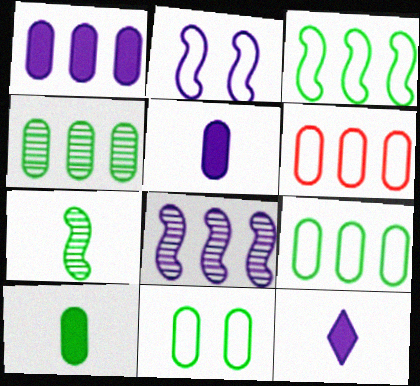[[1, 4, 6], 
[4, 10, 11]]